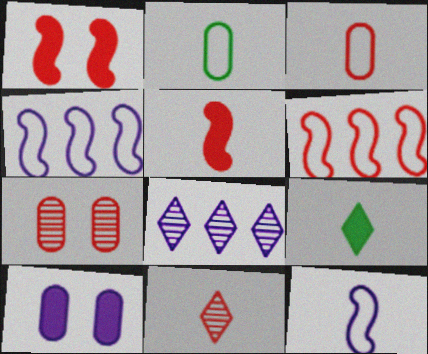[[1, 2, 8], 
[3, 5, 11], 
[4, 7, 9], 
[8, 10, 12]]